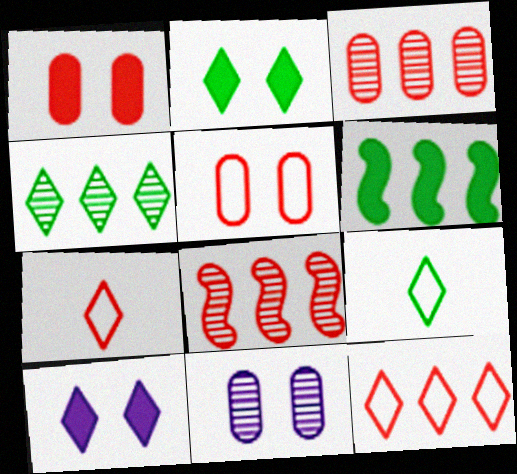[[1, 7, 8], 
[2, 4, 9], 
[4, 7, 10], 
[6, 7, 11]]